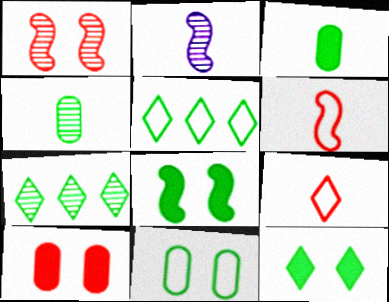[[2, 3, 9], 
[2, 5, 10], 
[4, 5, 8]]